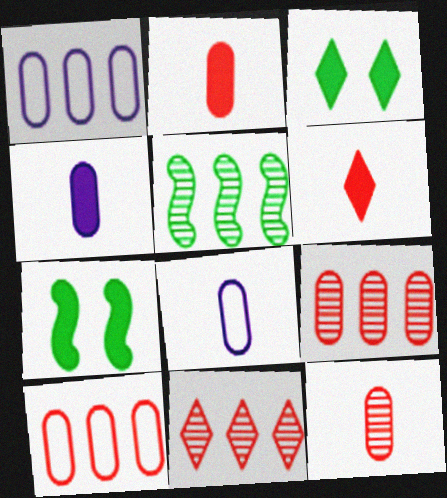[[7, 8, 11]]